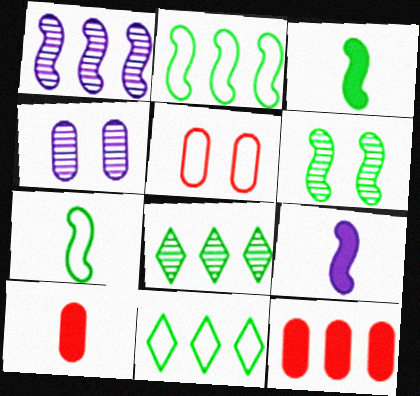[[1, 11, 12], 
[2, 3, 6], 
[5, 8, 9]]